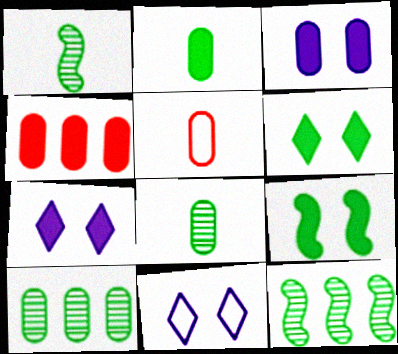[[1, 4, 11], 
[2, 3, 4], 
[3, 5, 10], 
[5, 7, 12]]